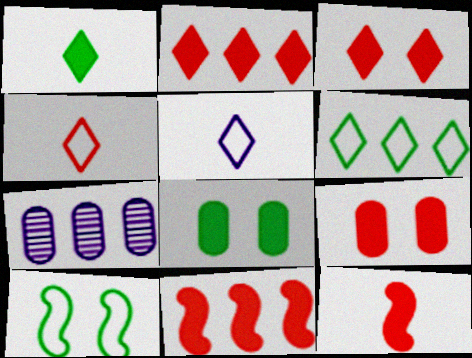[[2, 9, 12], 
[6, 7, 11]]